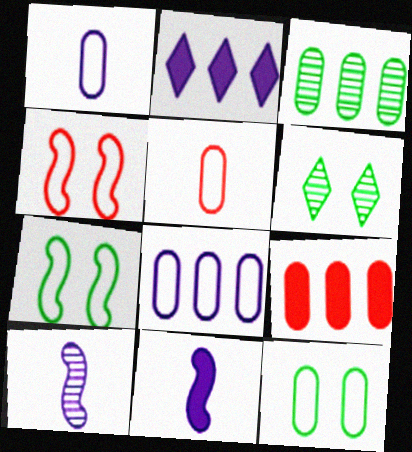[[3, 8, 9], 
[5, 8, 12]]